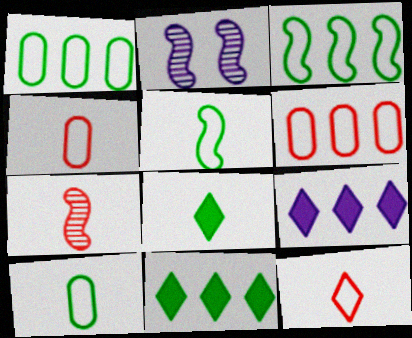[[2, 4, 11], 
[2, 6, 8]]